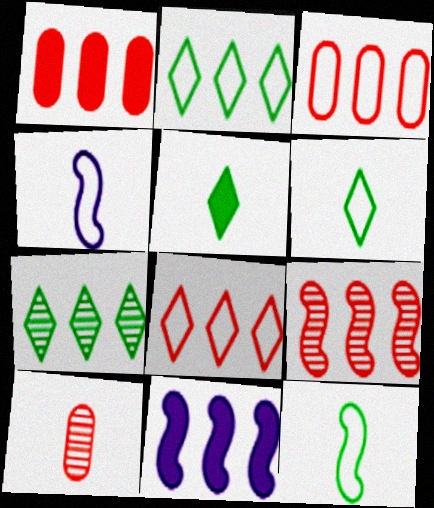[[1, 8, 9], 
[3, 7, 11], 
[4, 5, 10]]